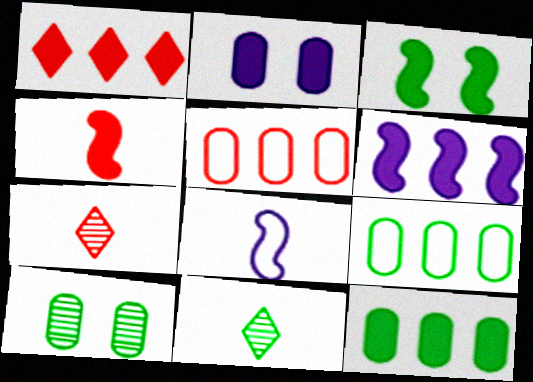[[1, 6, 12], 
[1, 8, 10], 
[3, 4, 6], 
[3, 9, 11]]